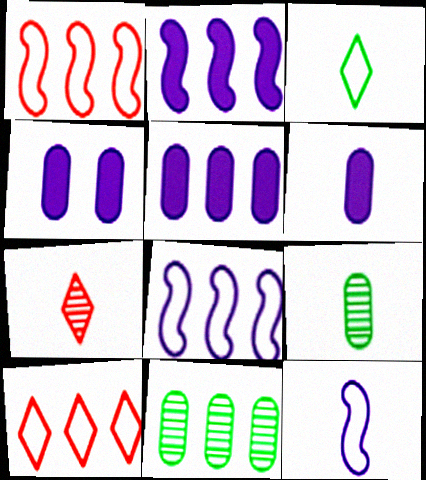[[2, 10, 11], 
[4, 5, 6]]